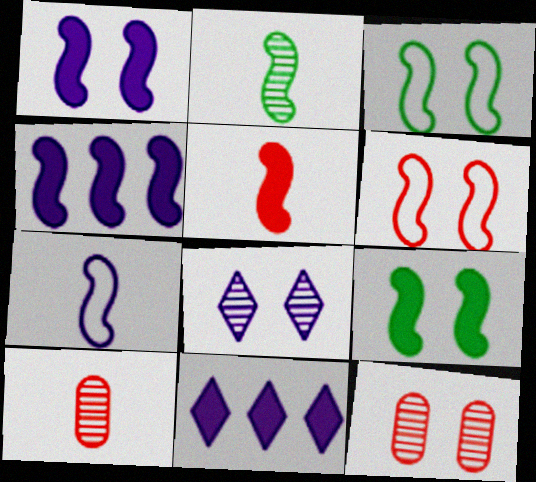[[2, 4, 6], 
[2, 5, 7], 
[3, 10, 11], 
[4, 5, 9]]